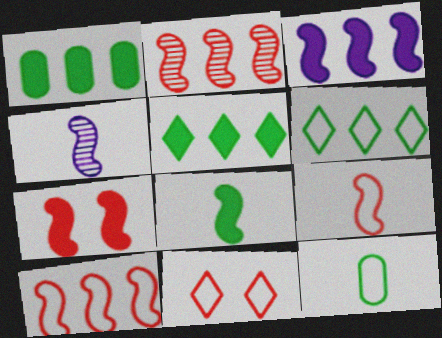[[1, 4, 11], 
[2, 7, 9], 
[3, 7, 8], 
[4, 8, 9]]